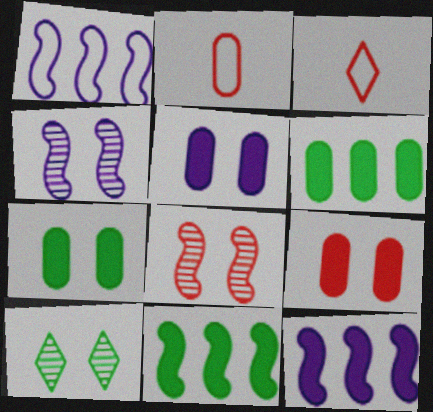[[2, 10, 12], 
[3, 4, 6], 
[5, 7, 9]]